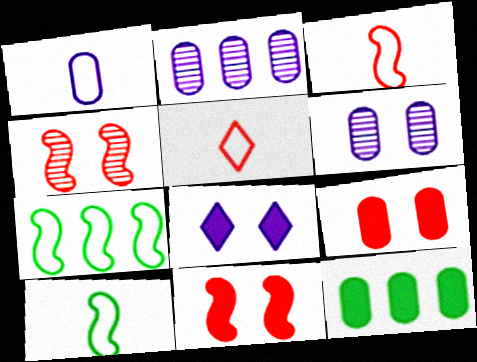[[1, 5, 10]]